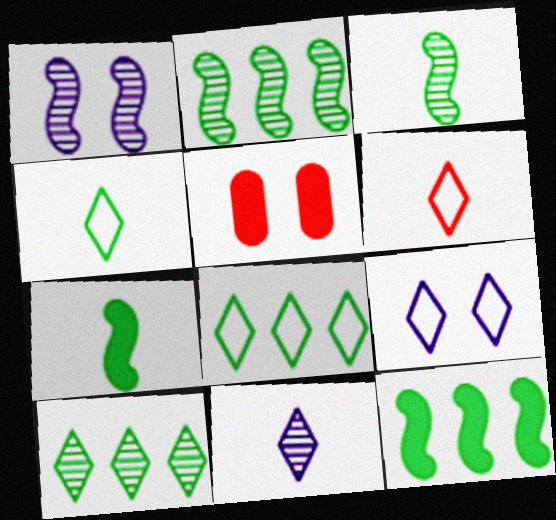[[6, 8, 9]]